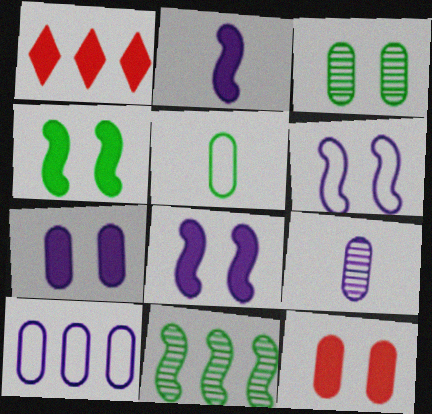[[1, 10, 11], 
[7, 9, 10]]